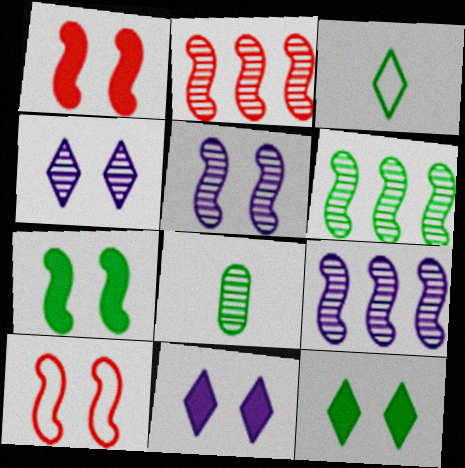[[2, 4, 8], 
[2, 6, 9], 
[5, 7, 10]]